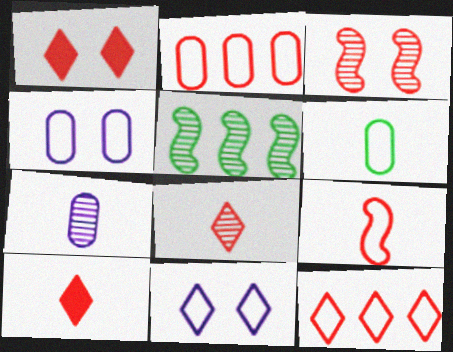[[1, 8, 12], 
[2, 3, 10], 
[2, 4, 6], 
[4, 5, 10]]